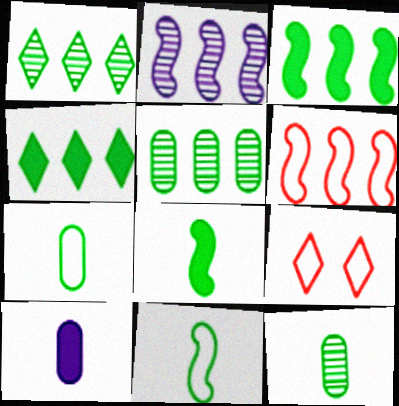[[2, 3, 6]]